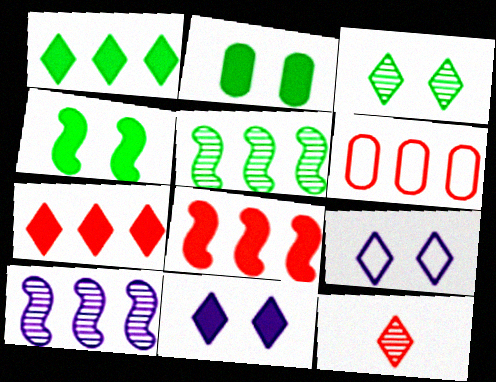[[1, 6, 10], 
[1, 9, 12]]